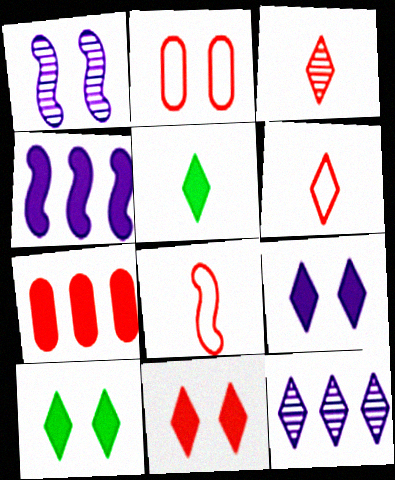[[1, 2, 10], 
[6, 10, 12], 
[9, 10, 11]]